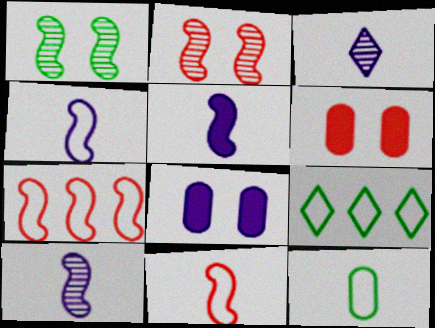[[1, 5, 7], 
[4, 5, 10], 
[6, 9, 10]]